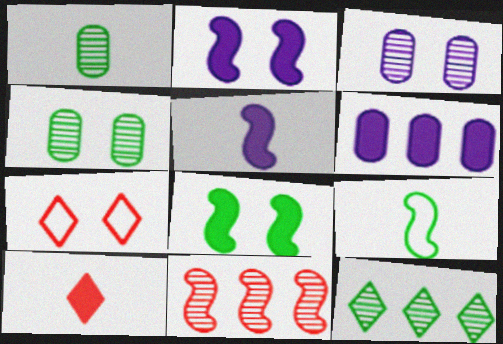[[2, 4, 7], 
[2, 9, 11], 
[3, 7, 8], 
[6, 8, 10]]